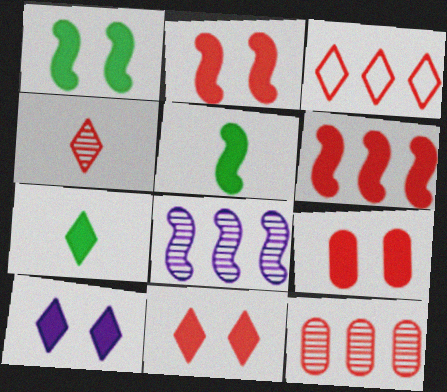[[1, 9, 10], 
[2, 9, 11], 
[3, 4, 11], 
[3, 6, 12]]